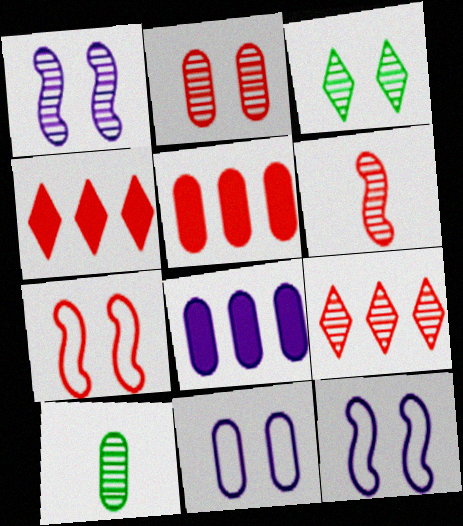[[1, 2, 3], 
[1, 9, 10], 
[2, 6, 9], 
[4, 10, 12], 
[5, 10, 11]]